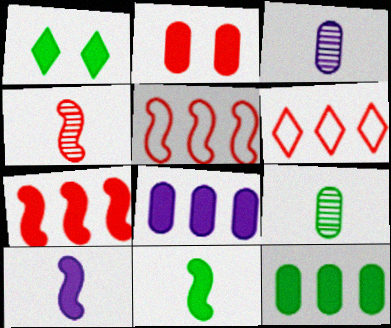[[1, 3, 5], 
[1, 11, 12], 
[2, 4, 6]]